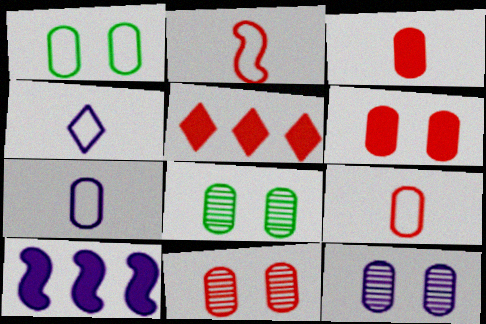[[1, 6, 12], 
[2, 5, 11], 
[4, 10, 12], 
[8, 11, 12]]